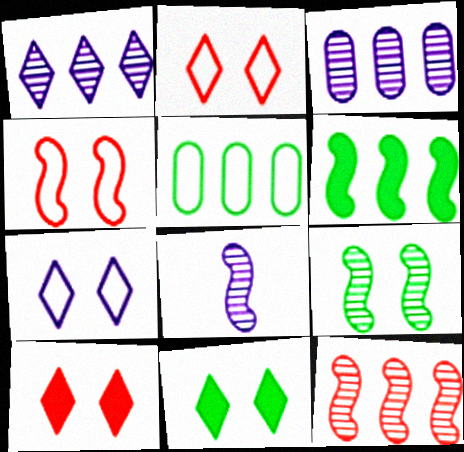[[4, 6, 8], 
[5, 8, 10], 
[8, 9, 12]]